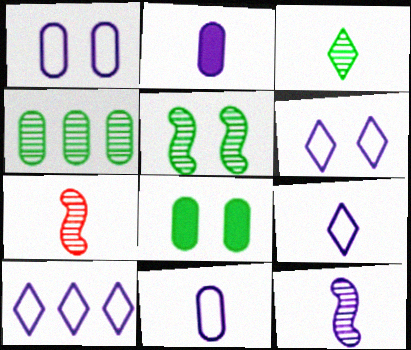[[2, 9, 12], 
[3, 4, 5], 
[6, 9, 10], 
[7, 8, 10]]